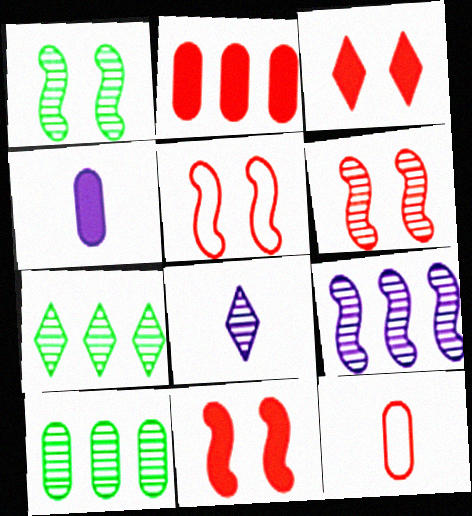[[4, 5, 7], 
[5, 6, 11], 
[6, 8, 10]]